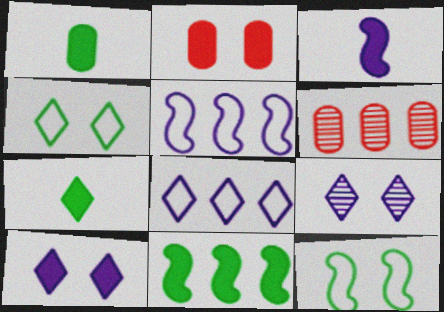[[2, 9, 12], 
[3, 4, 6], 
[6, 8, 11]]